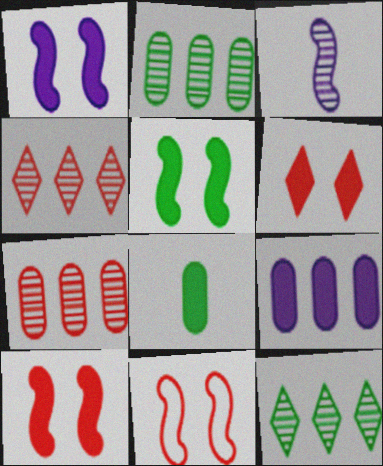[[1, 5, 10]]